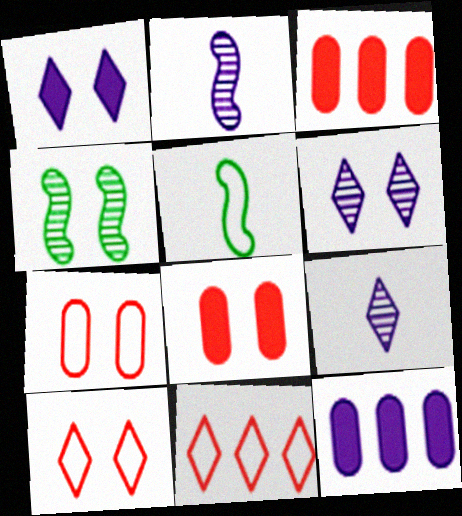[[1, 4, 7], 
[3, 5, 6]]